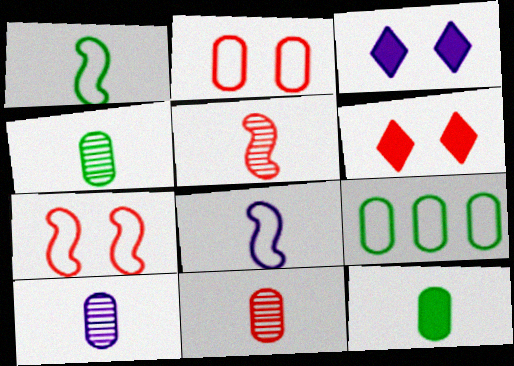[[3, 5, 9], 
[4, 10, 11]]